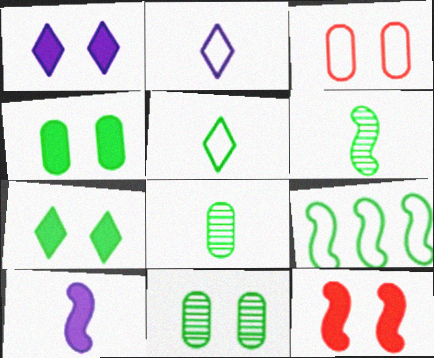[[1, 4, 12], 
[2, 3, 9], 
[7, 8, 9]]